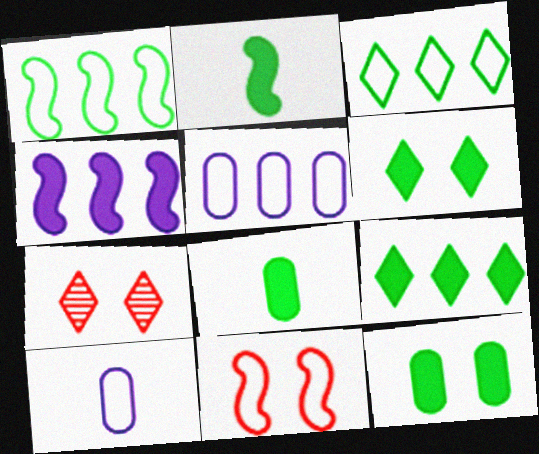[[2, 5, 7], 
[2, 9, 12], 
[3, 10, 11]]